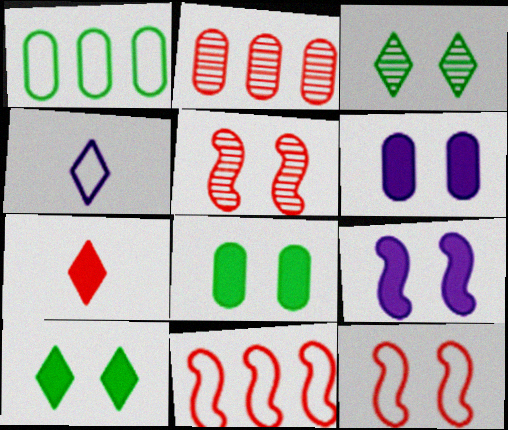[[1, 4, 12], 
[2, 7, 12], 
[3, 6, 12]]